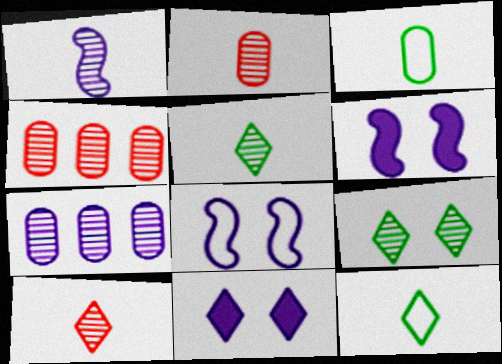[[1, 2, 5], 
[1, 4, 9], 
[4, 6, 12]]